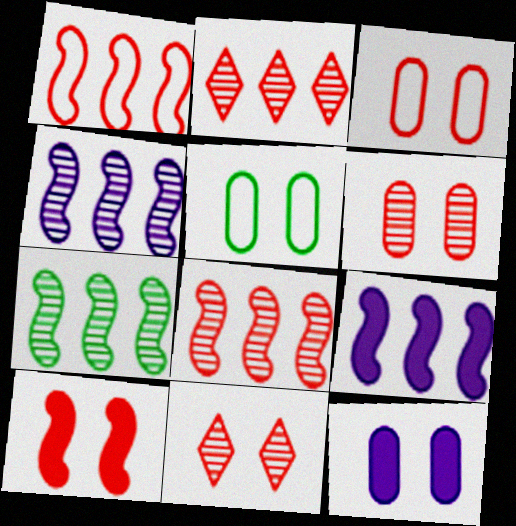[[1, 7, 9], 
[3, 10, 11], 
[4, 7, 8], 
[5, 6, 12]]